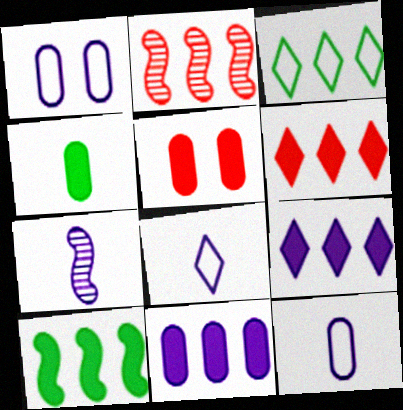[[1, 7, 9], 
[2, 3, 11], 
[3, 5, 7], 
[4, 5, 11], 
[6, 10, 11]]